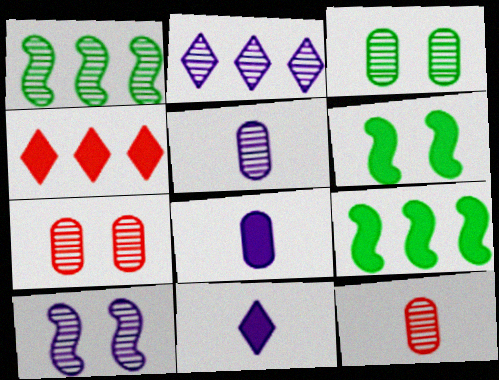[[2, 5, 10], 
[4, 6, 8]]